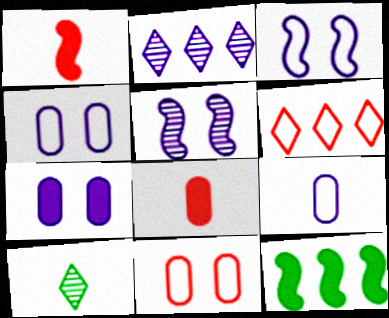[[1, 9, 10]]